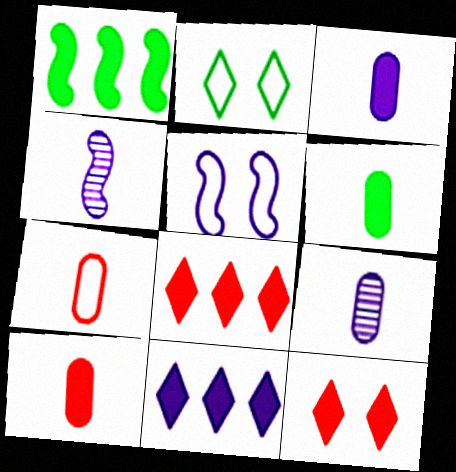[[1, 3, 12], 
[3, 6, 10], 
[5, 9, 11], 
[6, 7, 9]]